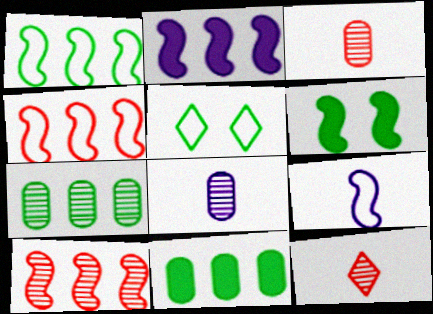[[1, 2, 10], 
[2, 3, 5], 
[6, 9, 10]]